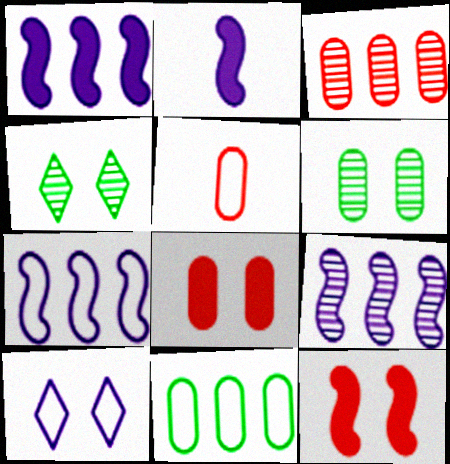[[1, 4, 5], 
[1, 7, 9], 
[3, 5, 8], 
[6, 10, 12]]